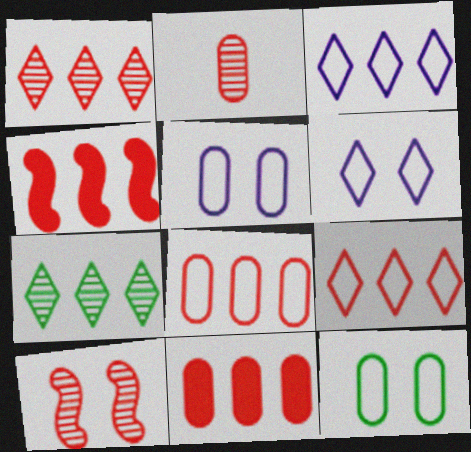[[1, 2, 10], 
[1, 4, 8]]